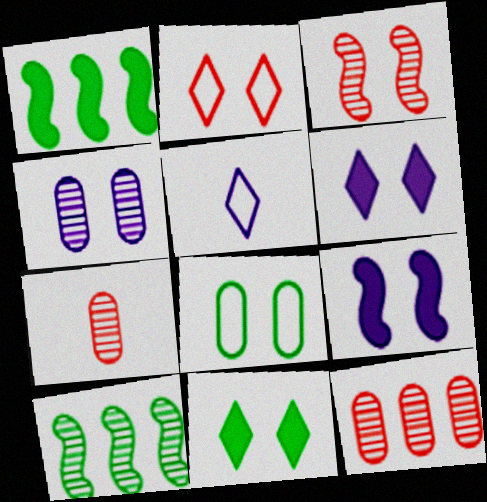[[3, 6, 8]]